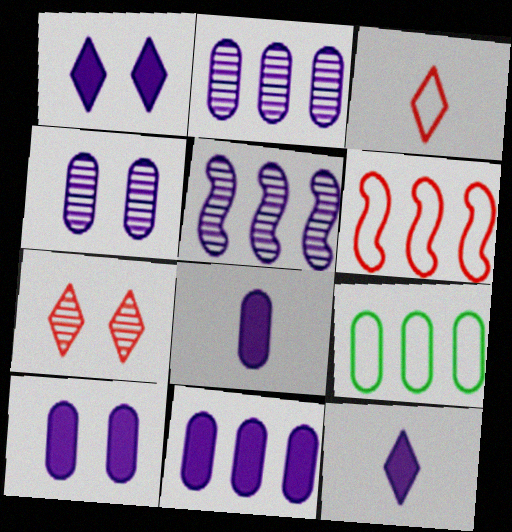[[8, 10, 11]]